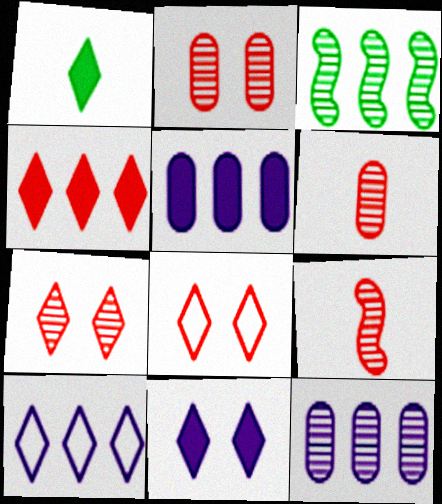[[1, 4, 11], 
[1, 7, 10]]